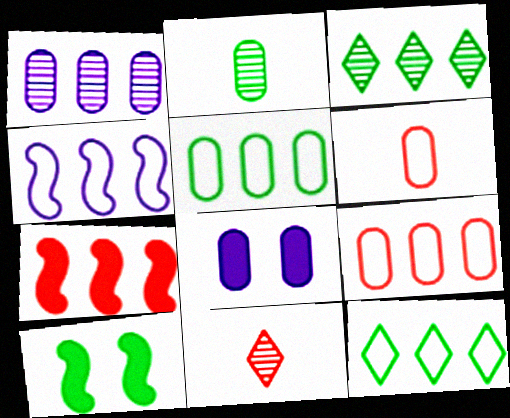[[1, 7, 12], 
[2, 8, 9], 
[2, 10, 12], 
[4, 9, 12]]